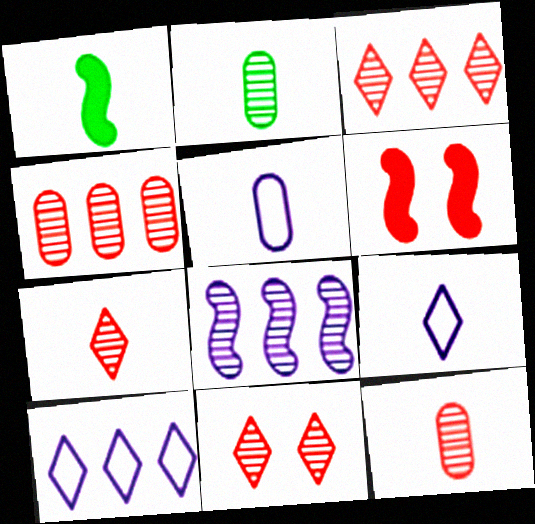[[1, 5, 7], 
[1, 9, 12], 
[2, 6, 10], 
[2, 8, 11], 
[3, 7, 11]]